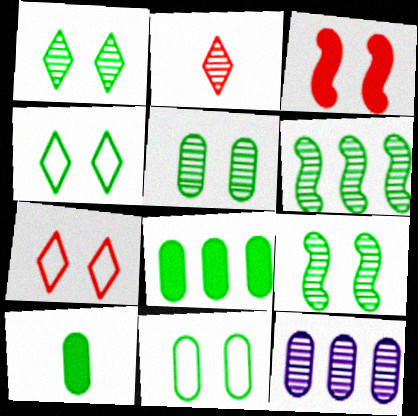[[1, 5, 9], 
[2, 9, 12], 
[4, 6, 10]]